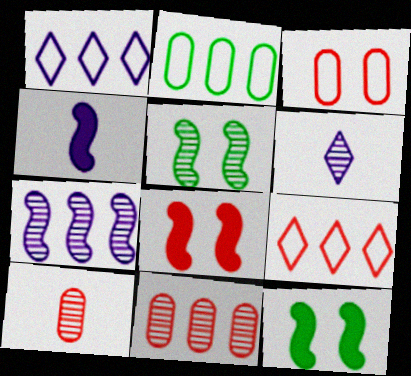[[1, 10, 12], 
[2, 6, 8], 
[5, 6, 11], 
[8, 9, 10]]